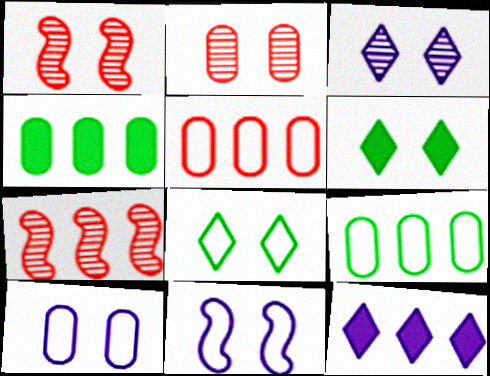[[1, 6, 10], 
[2, 6, 11], 
[7, 9, 12]]